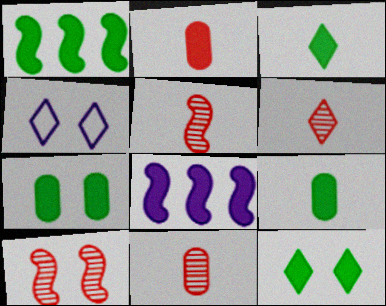[[1, 3, 7], 
[1, 4, 11], 
[1, 9, 12], 
[2, 8, 12], 
[4, 7, 10], 
[5, 6, 11]]